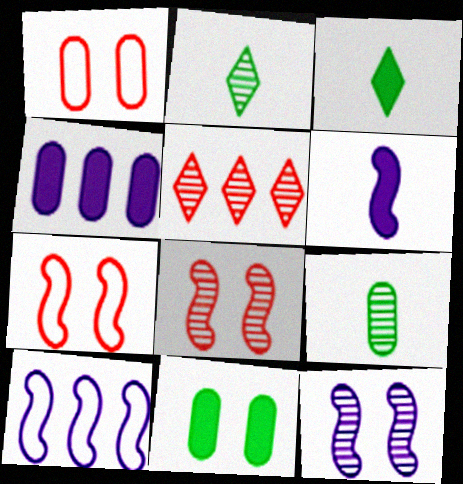[[1, 4, 9], 
[2, 4, 7], 
[5, 9, 12], 
[6, 10, 12]]